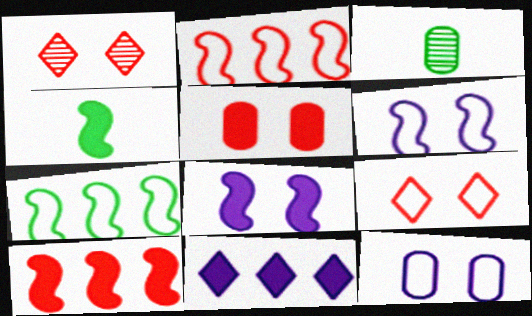[[4, 5, 11], 
[4, 8, 10]]